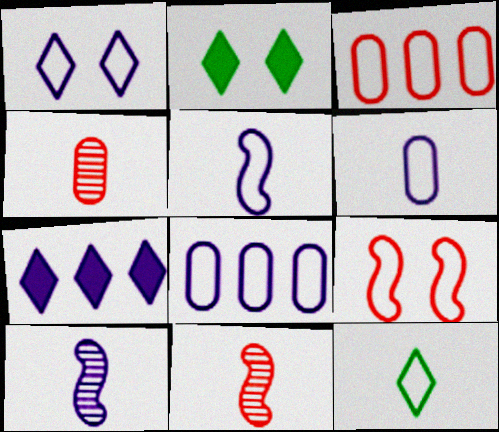[[1, 5, 8], 
[2, 3, 10], 
[2, 8, 11], 
[8, 9, 12]]